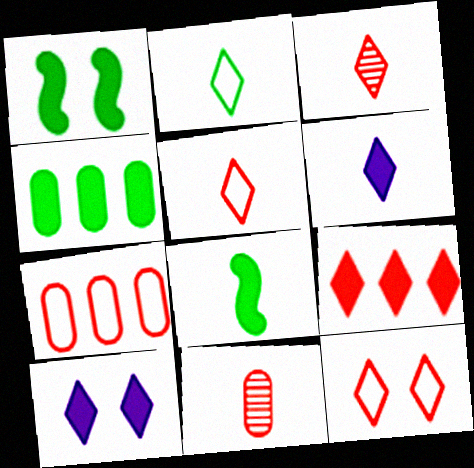[[2, 3, 6], 
[3, 9, 12]]